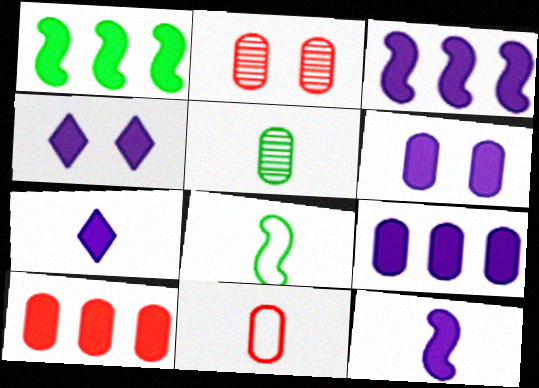[[2, 10, 11], 
[3, 6, 7], 
[4, 9, 12]]